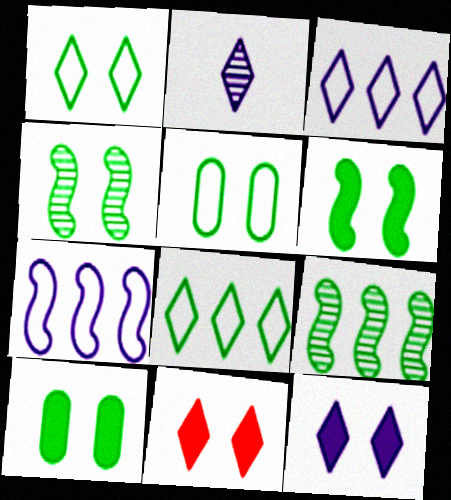[[1, 4, 10], 
[2, 3, 12], 
[2, 8, 11]]